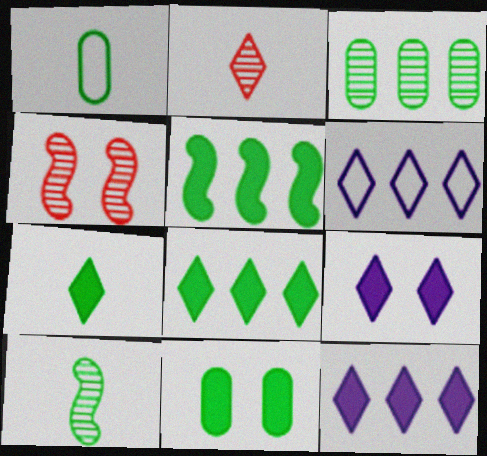[[1, 3, 11], 
[1, 4, 12], 
[1, 7, 10], 
[5, 7, 11]]